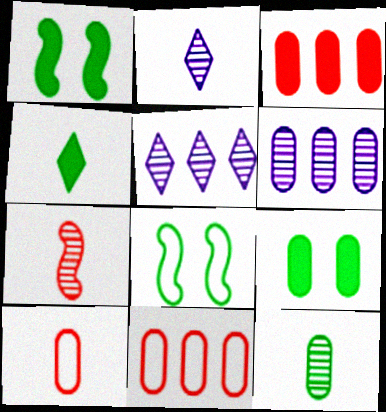[[1, 2, 11], 
[1, 5, 10], 
[2, 3, 8], 
[2, 7, 12], 
[6, 9, 10]]